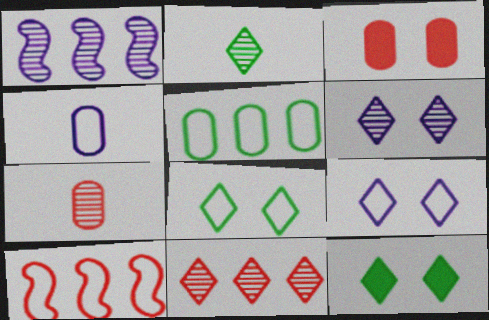[[2, 6, 11], 
[4, 8, 10]]